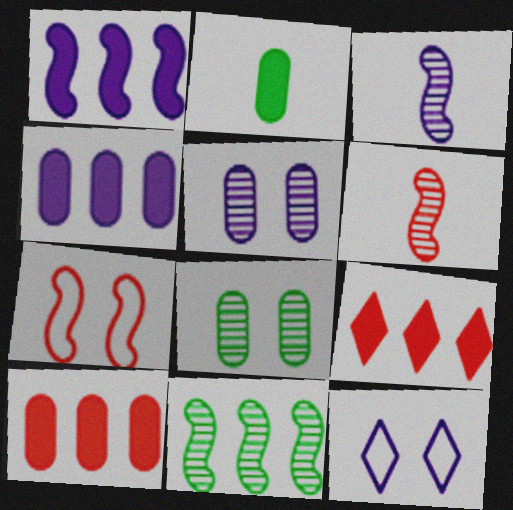[[3, 4, 12]]